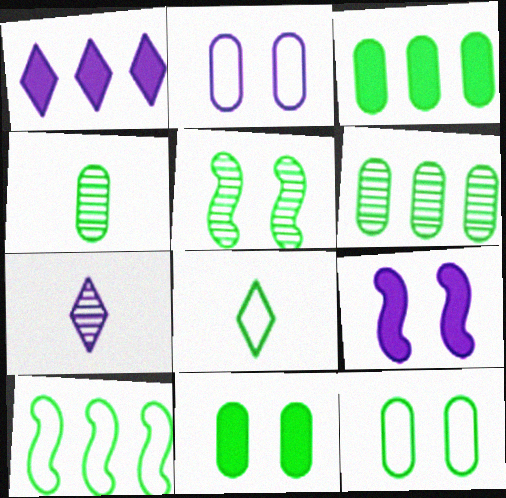[[3, 4, 12], 
[3, 5, 8], 
[8, 10, 12]]